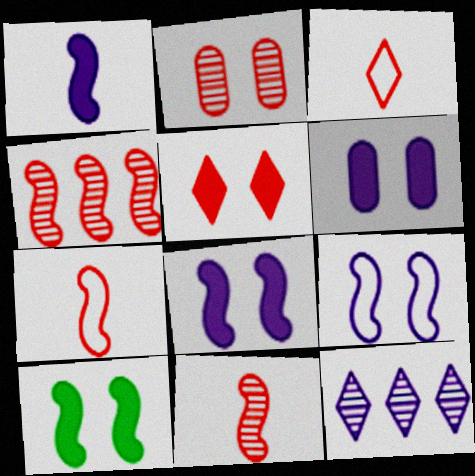[[5, 6, 10]]